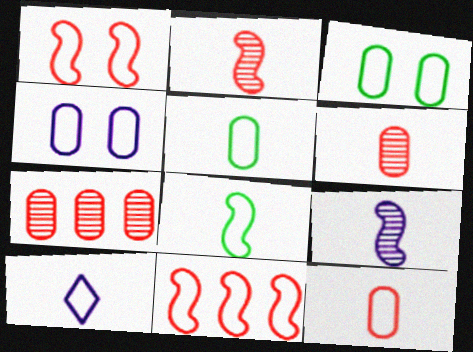[[3, 10, 11], 
[8, 10, 12]]